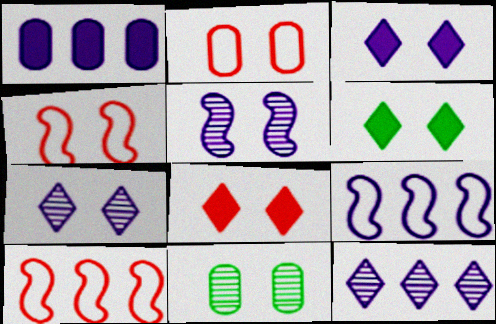[[1, 9, 12], 
[2, 5, 6], 
[3, 4, 11], 
[3, 6, 8]]